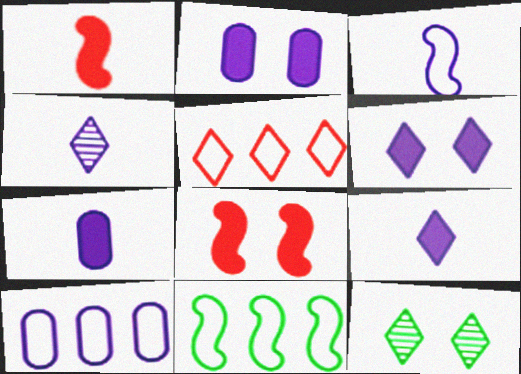[[1, 10, 12], 
[3, 4, 7], 
[5, 9, 12], 
[5, 10, 11]]